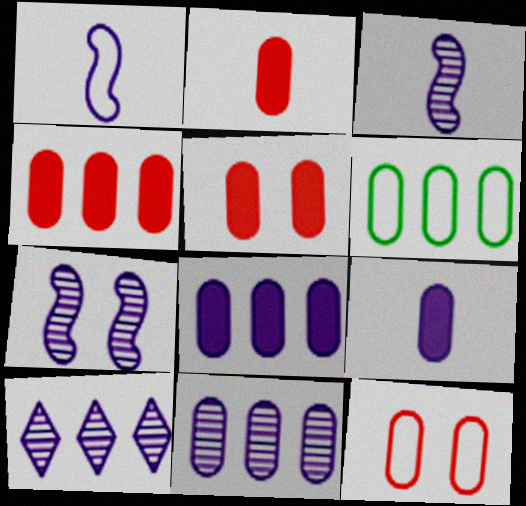[[2, 4, 5], 
[4, 6, 11]]